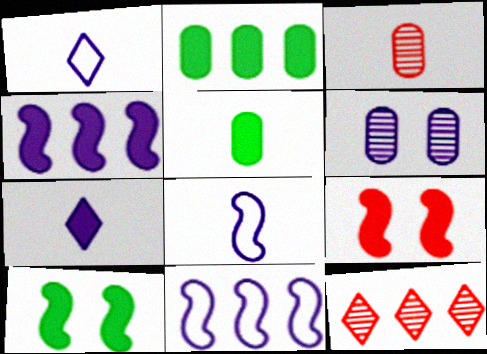[[1, 4, 6], 
[2, 7, 9], 
[2, 11, 12], 
[6, 7, 11]]